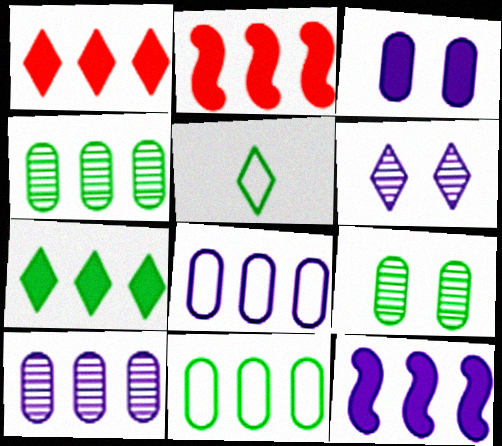[[1, 5, 6]]